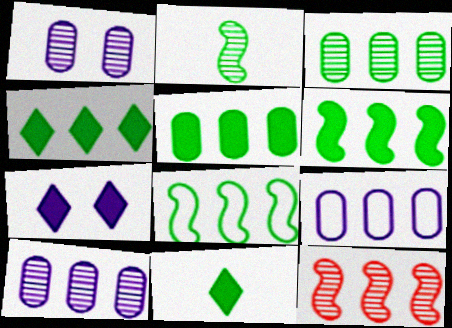[[3, 4, 8], 
[4, 5, 6], 
[4, 9, 12]]